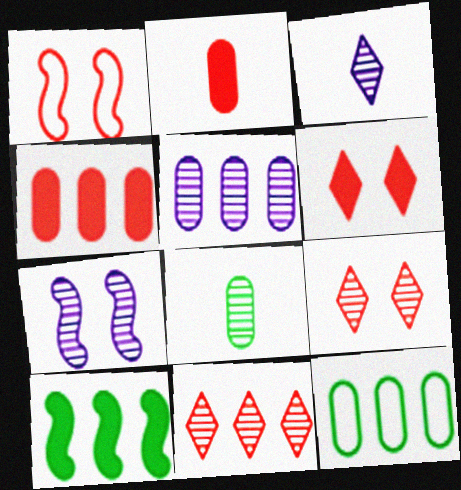[[1, 2, 11], 
[3, 5, 7], 
[4, 5, 12], 
[7, 8, 11]]